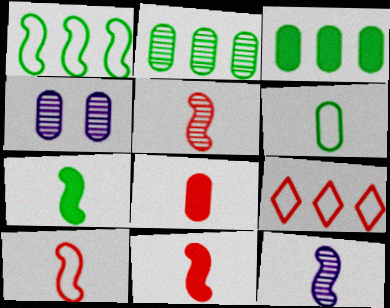[[4, 7, 9], 
[5, 10, 11], 
[7, 10, 12]]